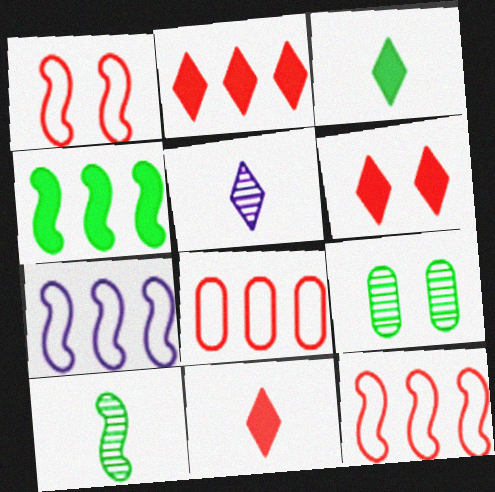[[2, 6, 11], 
[7, 9, 11]]